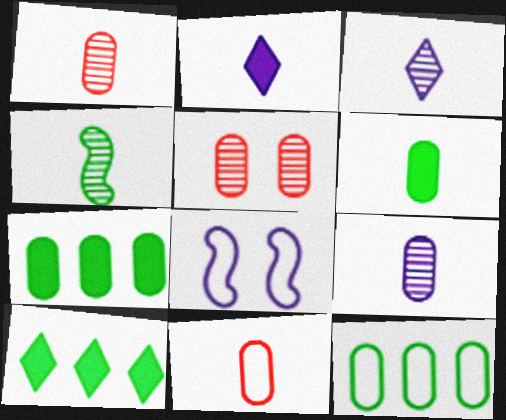[[1, 3, 4], 
[1, 8, 10], 
[2, 4, 11], 
[6, 9, 11]]